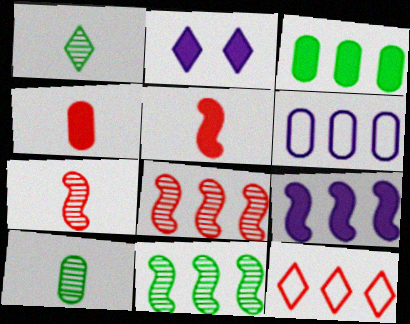[[1, 2, 12], 
[2, 3, 5]]